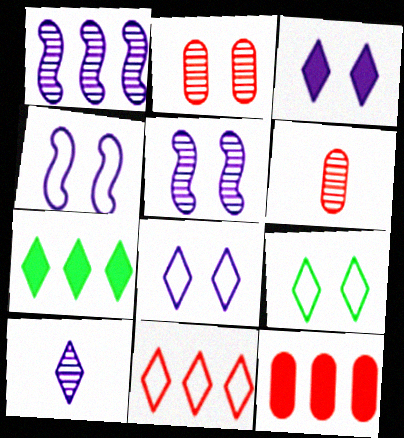[[4, 6, 7]]